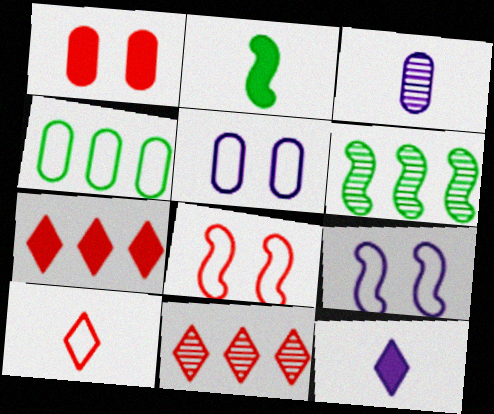[[1, 3, 4], 
[2, 3, 10], 
[2, 5, 11], 
[4, 9, 10]]